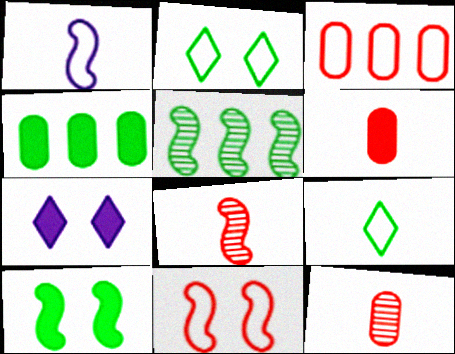[[1, 2, 3]]